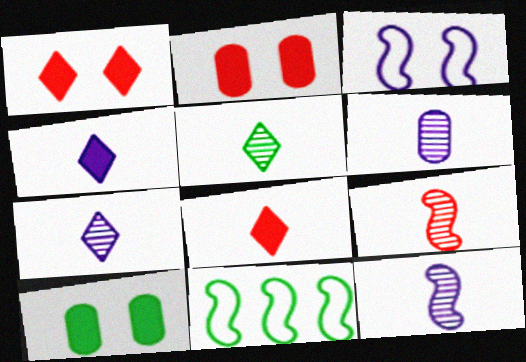[[1, 6, 11], 
[2, 7, 11], 
[5, 6, 9], 
[5, 10, 11], 
[6, 7, 12]]